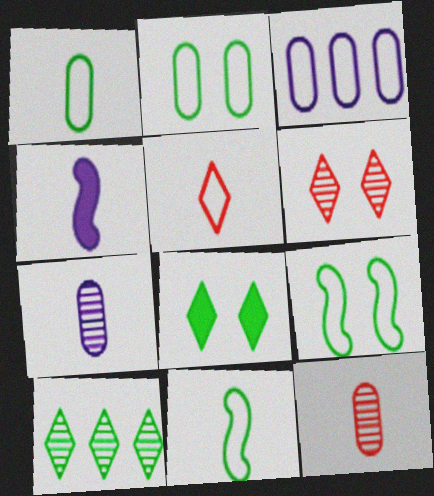[[3, 5, 9]]